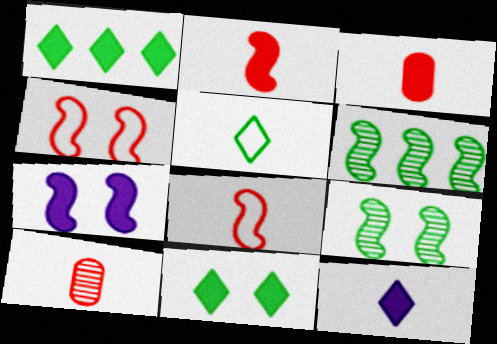[[1, 3, 7], 
[4, 7, 9], 
[6, 7, 8]]